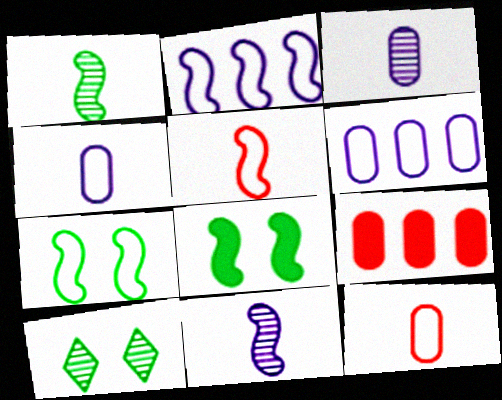[[2, 5, 7]]